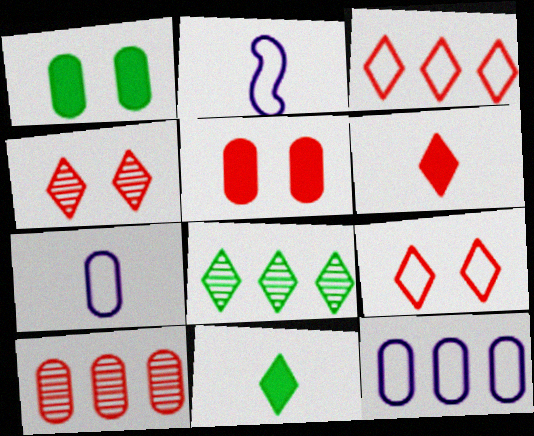[[1, 7, 10], 
[2, 5, 8], 
[3, 4, 6]]